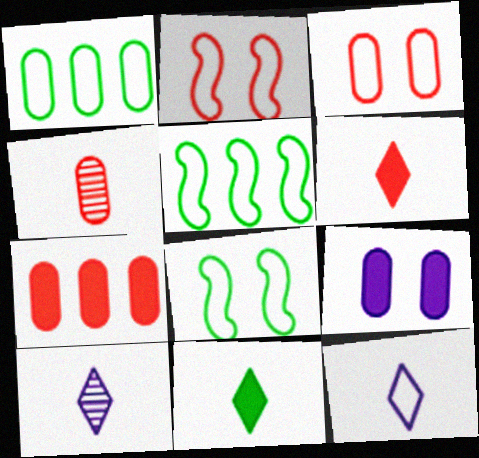[[1, 2, 12], 
[1, 4, 9], 
[3, 4, 7], 
[3, 5, 12], 
[7, 8, 10]]